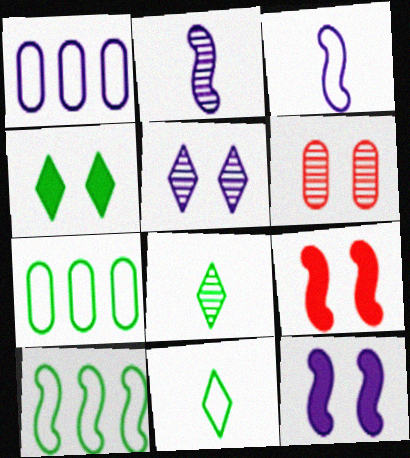[[1, 8, 9], 
[2, 9, 10]]